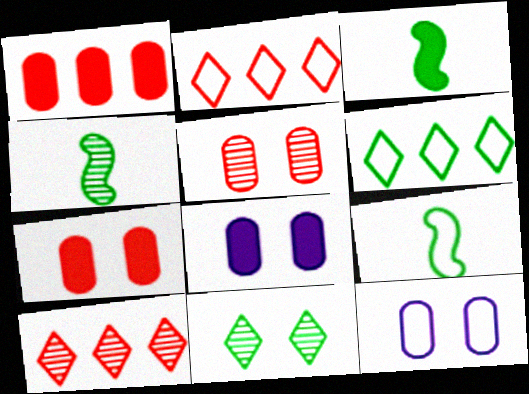[[2, 4, 8], 
[2, 9, 12], 
[3, 4, 9], 
[3, 10, 12], 
[8, 9, 10]]